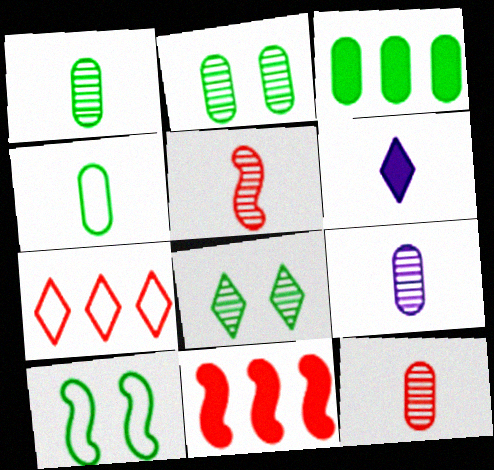[[1, 9, 12], 
[2, 3, 4], 
[4, 5, 6], 
[6, 7, 8]]